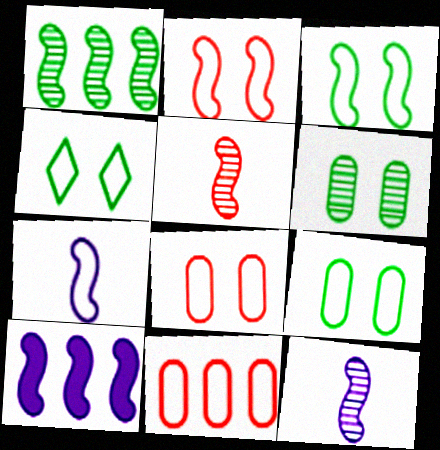[[3, 4, 9], 
[3, 5, 10], 
[4, 7, 11]]